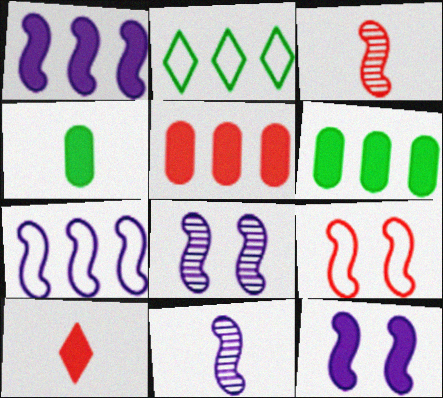[[6, 10, 12], 
[7, 11, 12]]